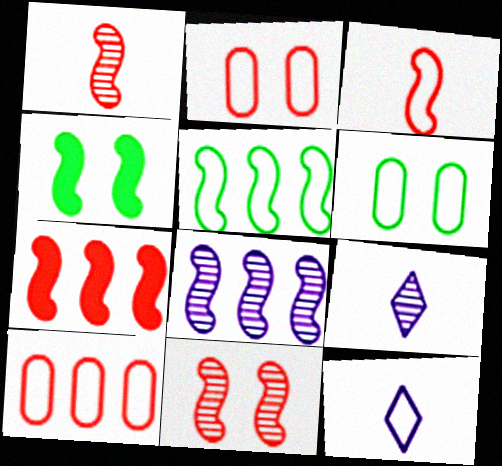[[2, 5, 12], 
[3, 4, 8], 
[3, 7, 11], 
[4, 9, 10], 
[5, 7, 8], 
[6, 7, 9]]